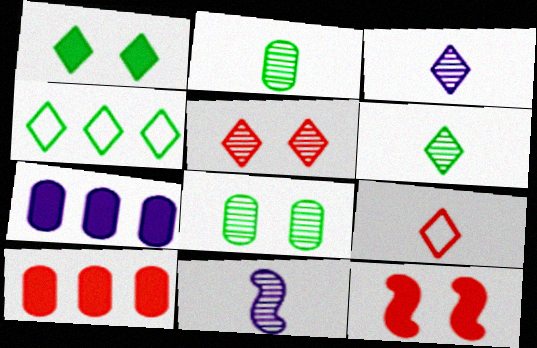[[1, 4, 6]]